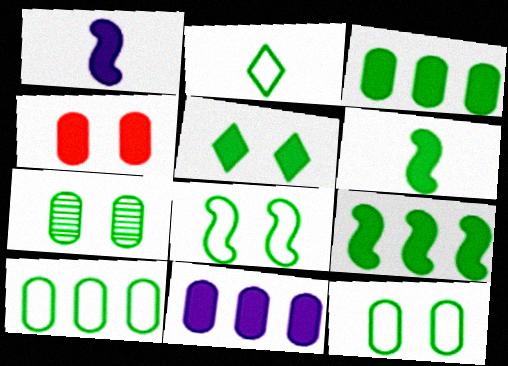[[2, 7, 9], 
[2, 8, 10], 
[3, 5, 6], 
[5, 7, 8]]